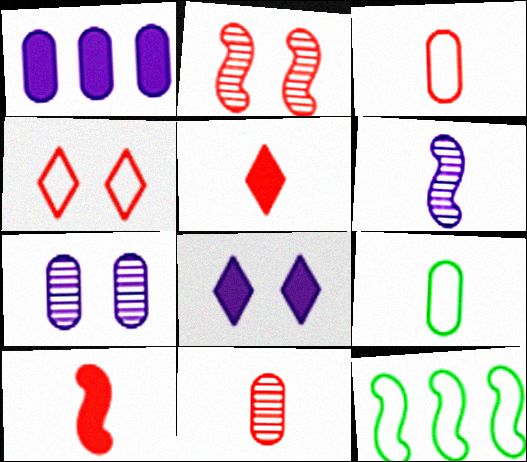[[5, 6, 9], 
[5, 7, 12], 
[8, 11, 12]]